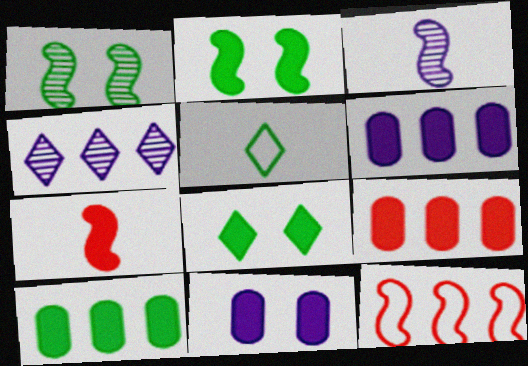[[1, 5, 10], 
[2, 3, 12], 
[4, 10, 12], 
[6, 7, 8], 
[6, 9, 10]]